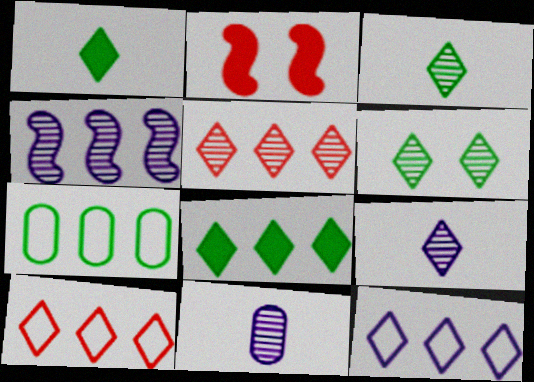[[2, 7, 9], 
[5, 6, 9], 
[5, 8, 12]]